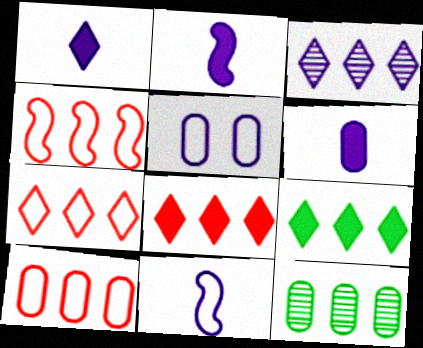[[1, 2, 6], 
[2, 3, 5], 
[3, 7, 9], 
[4, 7, 10]]